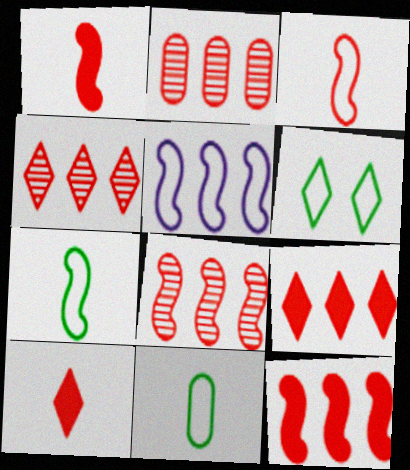[[2, 4, 8]]